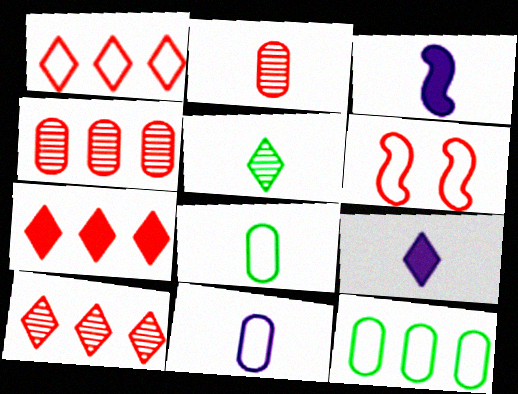[[1, 7, 10], 
[2, 6, 7]]